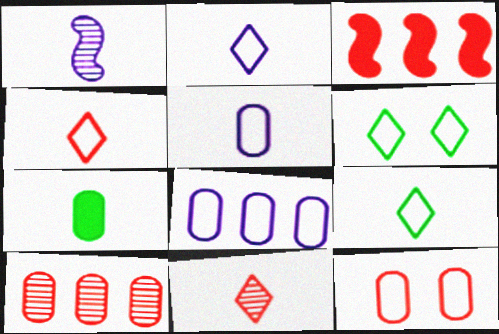[[1, 4, 7], 
[2, 4, 9], 
[3, 11, 12]]